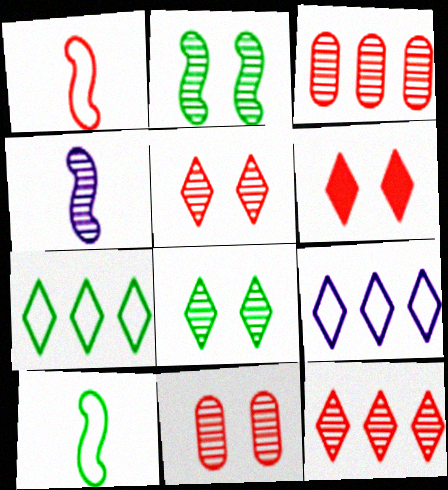[[1, 3, 6], 
[3, 4, 8]]